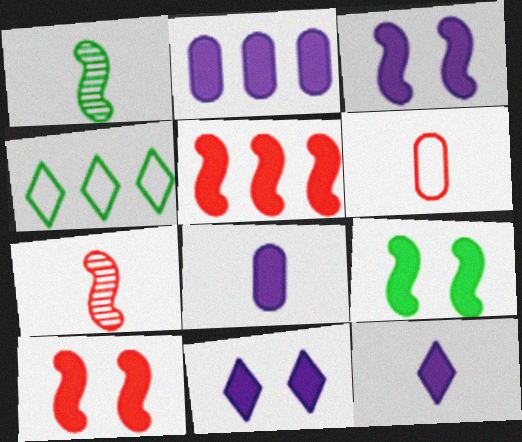[[1, 6, 12], 
[2, 3, 12], 
[3, 9, 10]]